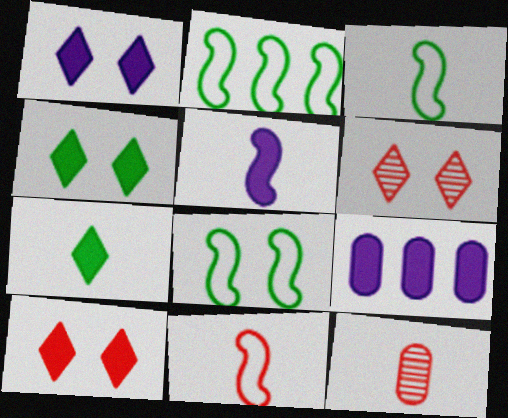[[1, 2, 12], 
[1, 4, 10], 
[1, 5, 9], 
[2, 3, 8], 
[3, 6, 9]]